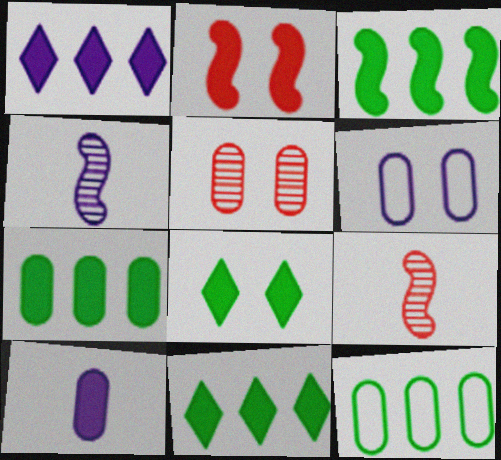[[1, 4, 6], 
[2, 10, 11], 
[3, 7, 11], 
[5, 10, 12], 
[6, 9, 11]]